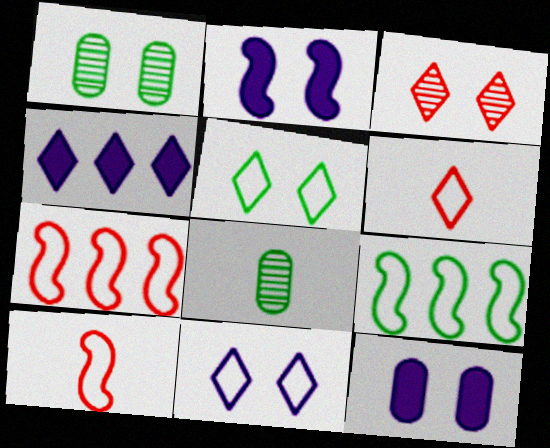[[1, 4, 10]]